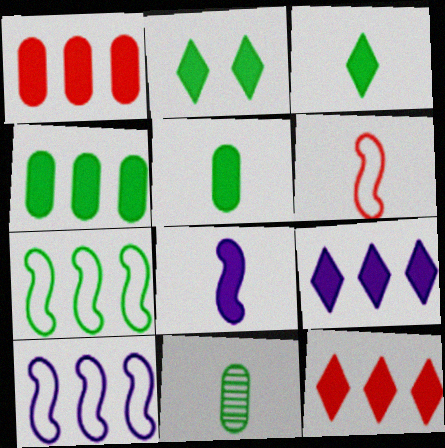[[1, 2, 8], 
[2, 7, 11]]